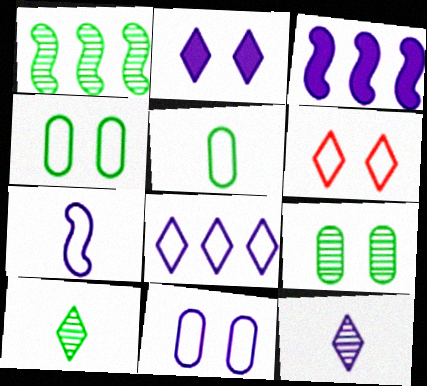[[1, 9, 10], 
[2, 8, 12], 
[3, 11, 12], 
[7, 8, 11]]